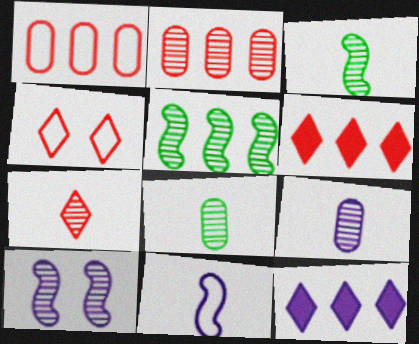[[1, 5, 12], 
[3, 7, 9], 
[4, 6, 7]]